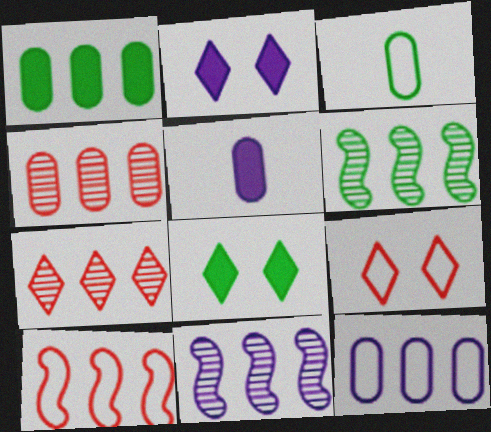[[1, 4, 12], 
[3, 6, 8], 
[5, 6, 9]]